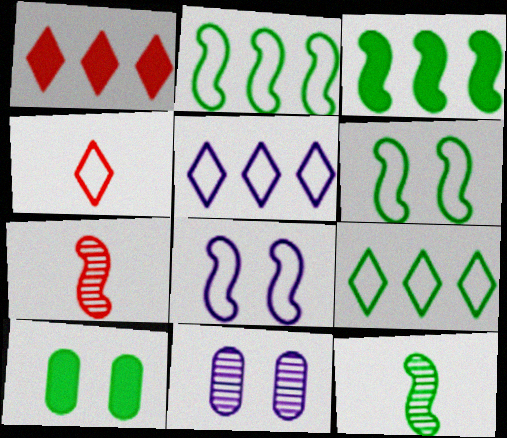[[3, 4, 11], 
[3, 6, 12], 
[3, 7, 8], 
[5, 7, 10], 
[9, 10, 12]]